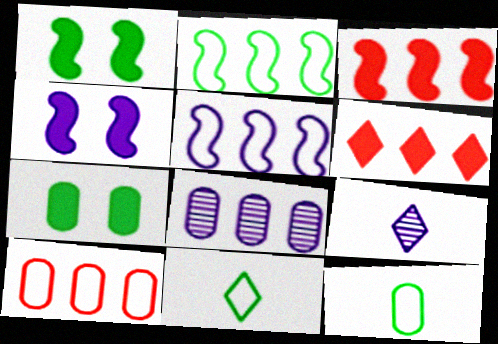[[1, 9, 10], 
[2, 6, 8]]